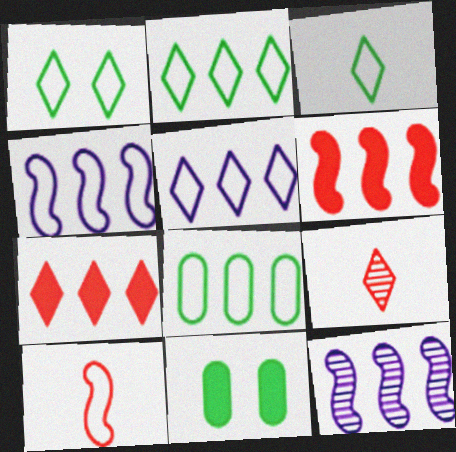[[1, 2, 3], 
[4, 9, 11], 
[7, 8, 12]]